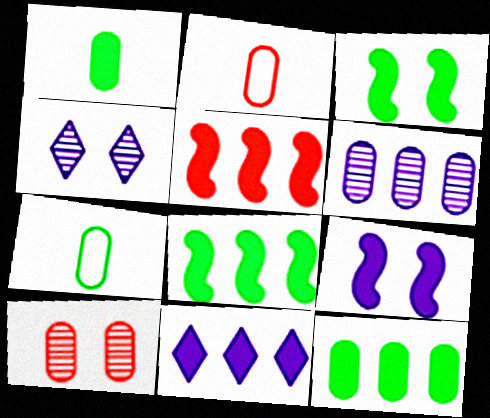[[2, 4, 8], 
[4, 5, 7], 
[5, 11, 12]]